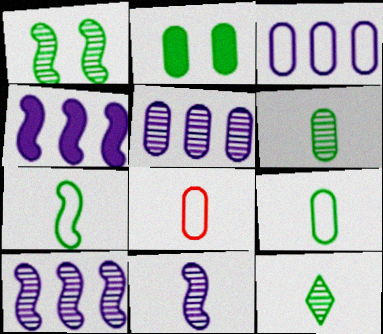[[2, 5, 8]]